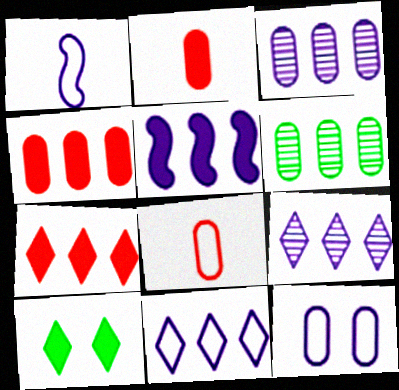[[1, 11, 12], 
[2, 5, 10], 
[2, 6, 12], 
[3, 5, 11]]